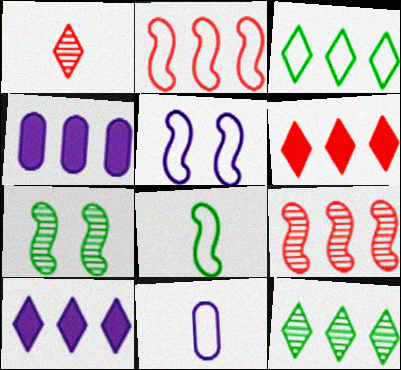[[2, 4, 12], 
[2, 5, 8], 
[3, 4, 9], 
[6, 7, 11]]